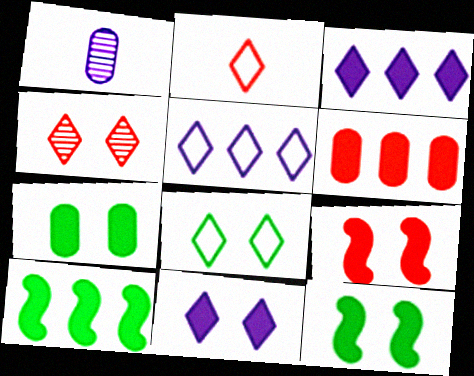[[2, 5, 8], 
[3, 6, 10], 
[4, 8, 11], 
[7, 9, 11]]